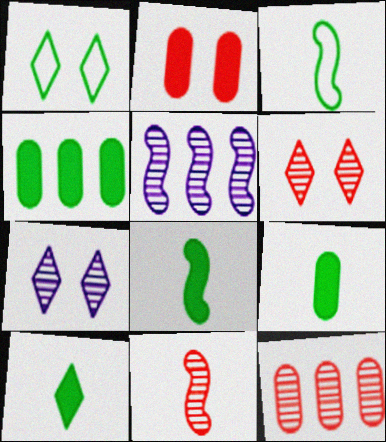[[6, 11, 12], 
[8, 9, 10]]